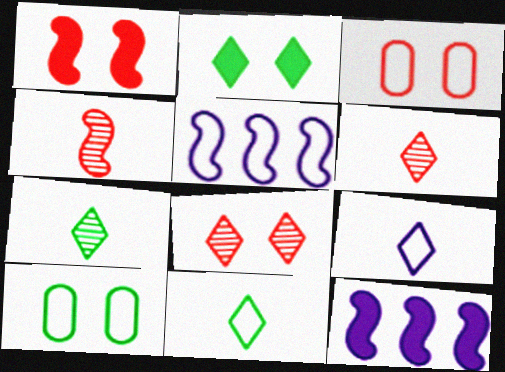[[1, 3, 8], 
[3, 5, 11], 
[3, 7, 12], 
[6, 10, 12]]